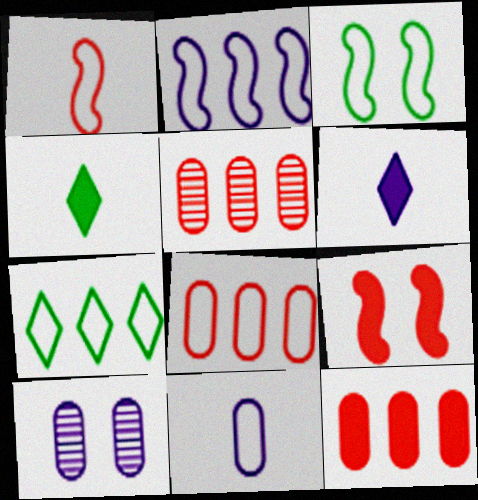[[1, 2, 3], 
[2, 6, 10], 
[2, 7, 8], 
[3, 5, 6], 
[5, 8, 12]]